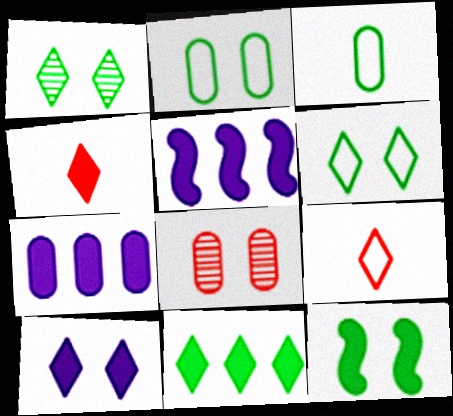[[1, 2, 12], 
[3, 7, 8], 
[4, 7, 12], 
[4, 10, 11]]